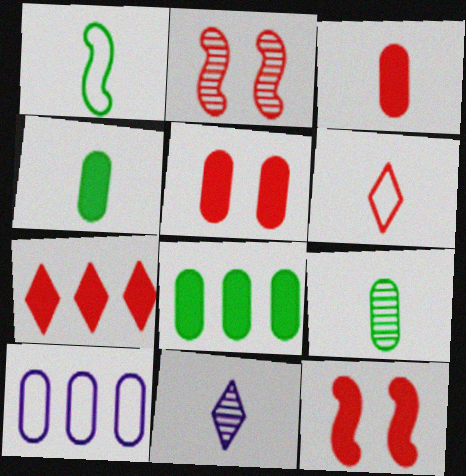[[1, 3, 11], 
[3, 7, 12], 
[5, 9, 10]]